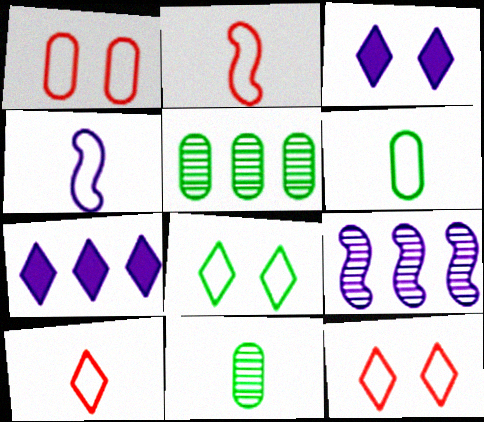[[2, 3, 5], 
[4, 6, 10]]